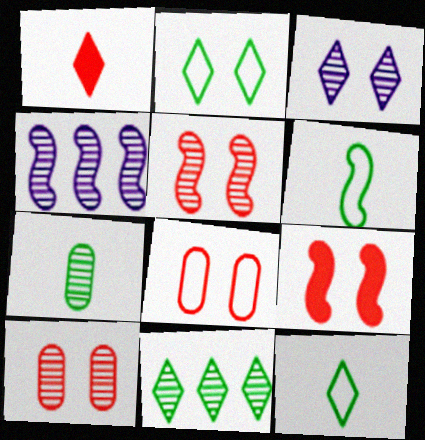[[4, 6, 9]]